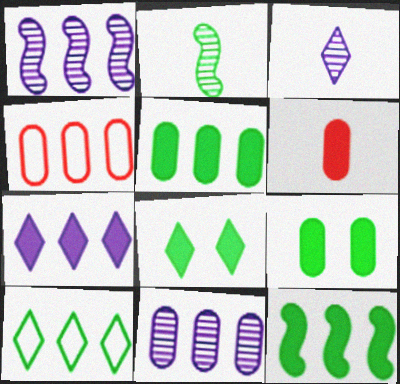[[2, 9, 10], 
[4, 5, 11]]